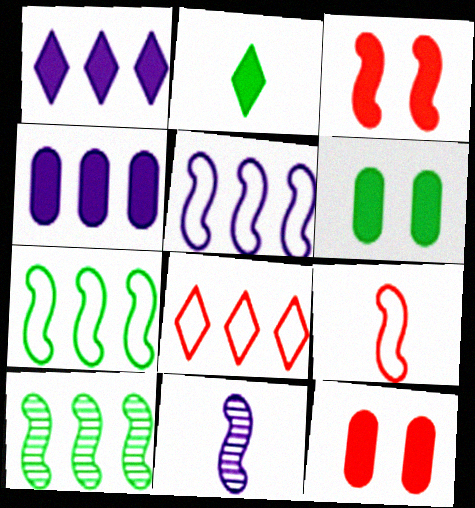[[2, 3, 4], 
[3, 7, 11], 
[4, 8, 10], 
[6, 8, 11]]